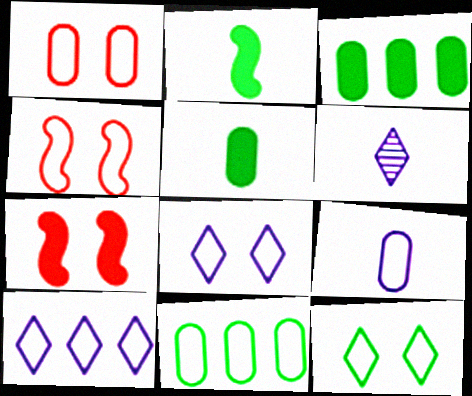[[1, 9, 11], 
[3, 4, 6], 
[6, 7, 11]]